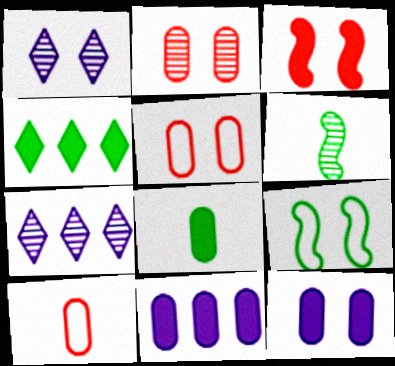[[2, 6, 7]]